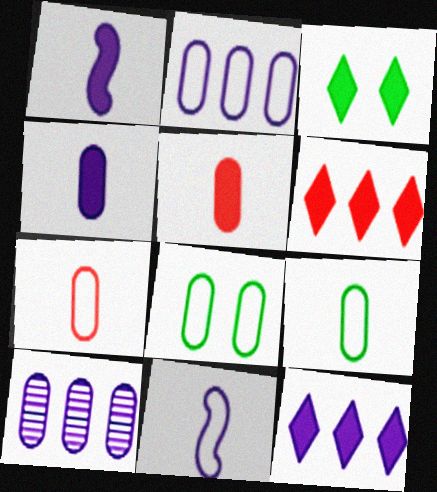[[2, 7, 8], 
[5, 8, 10]]